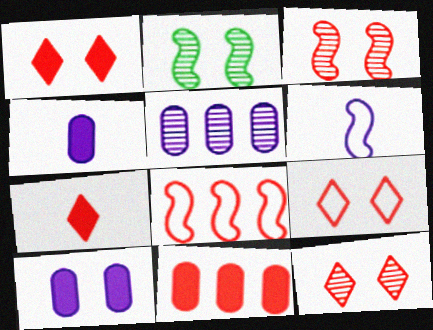[[1, 9, 12], 
[2, 9, 10]]